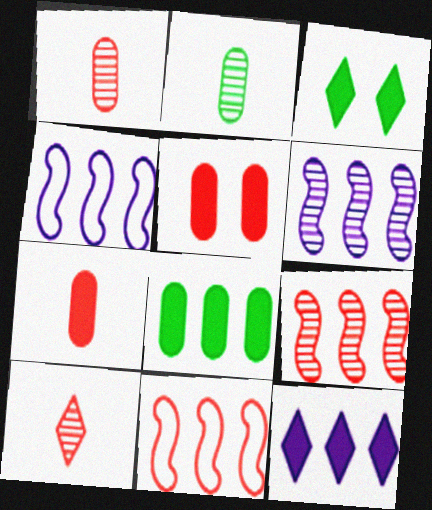[[1, 3, 4], 
[5, 10, 11]]